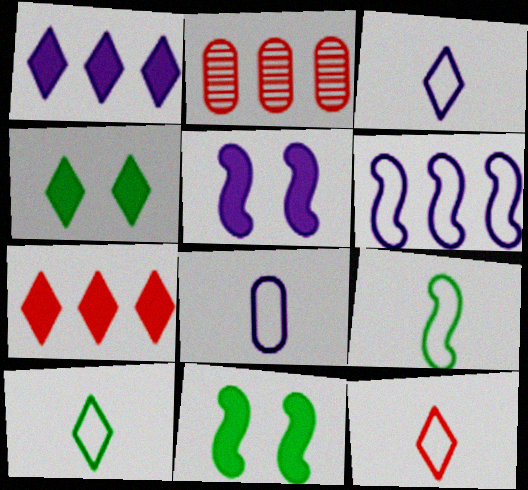[[2, 3, 11], 
[2, 5, 10], 
[3, 10, 12], 
[8, 9, 12]]